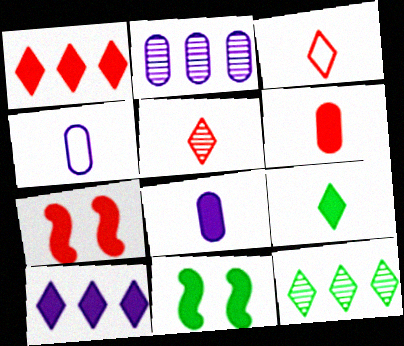[[1, 6, 7], 
[1, 8, 11], 
[2, 3, 11], 
[4, 7, 12], 
[6, 10, 11]]